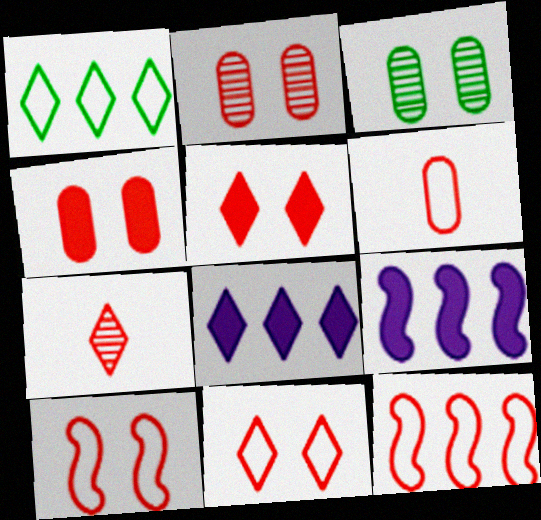[[2, 5, 10], 
[4, 7, 12], 
[6, 11, 12]]